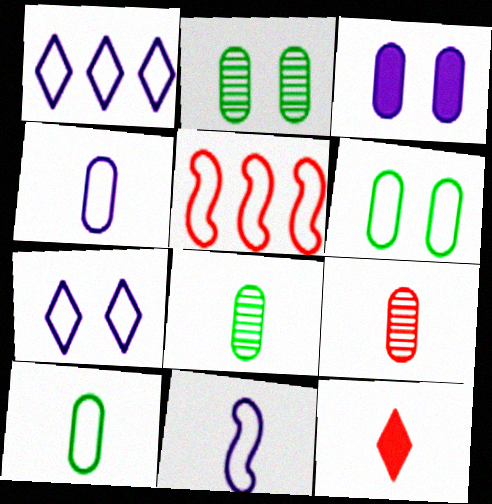[[5, 7, 10], 
[8, 11, 12]]